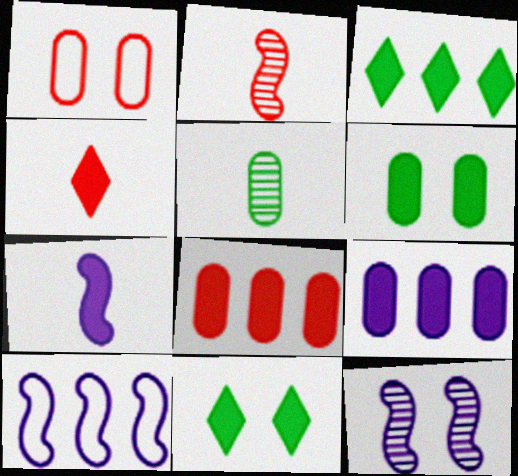[[1, 5, 9], 
[1, 11, 12], 
[7, 8, 11], 
[7, 10, 12]]